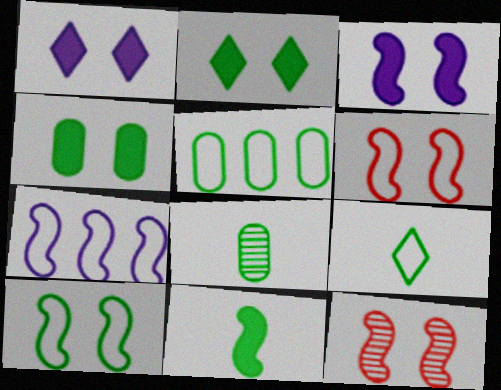[[3, 10, 12], 
[4, 5, 8], 
[5, 9, 10], 
[7, 11, 12], 
[8, 9, 11]]